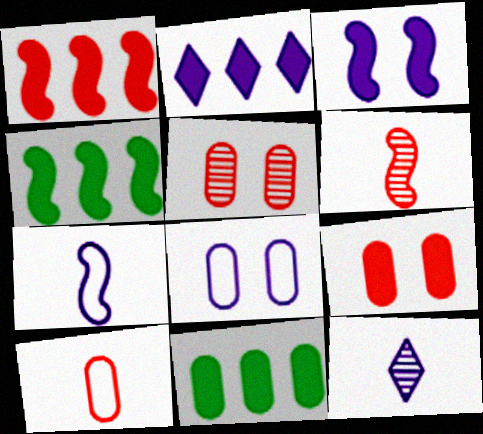[[1, 2, 11]]